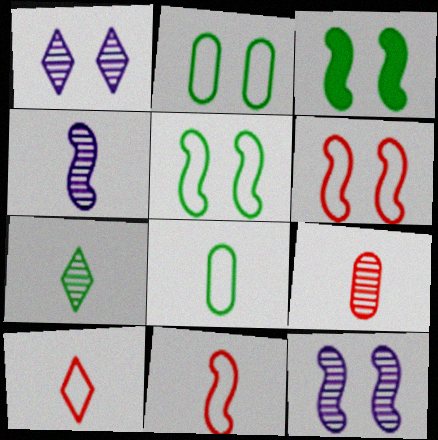[[3, 6, 12], 
[4, 7, 9]]